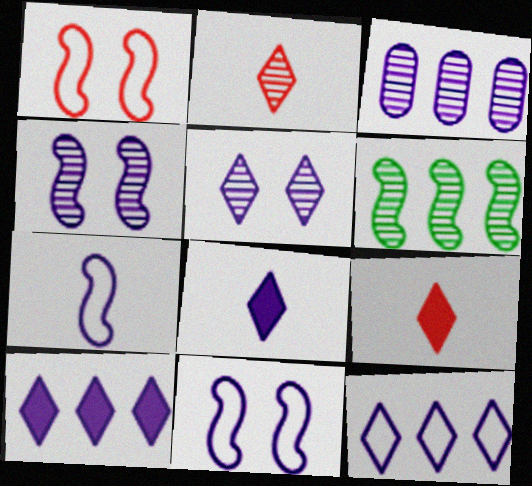[[3, 8, 11], 
[5, 8, 12]]